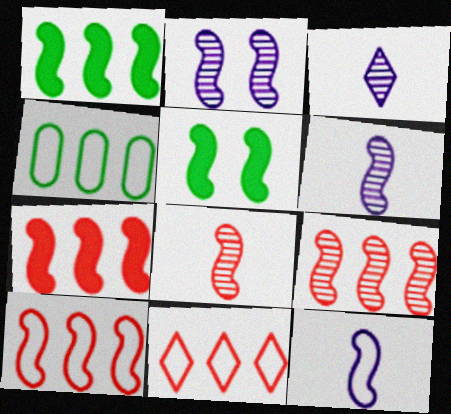[[5, 6, 10], 
[5, 9, 12], 
[7, 9, 10]]